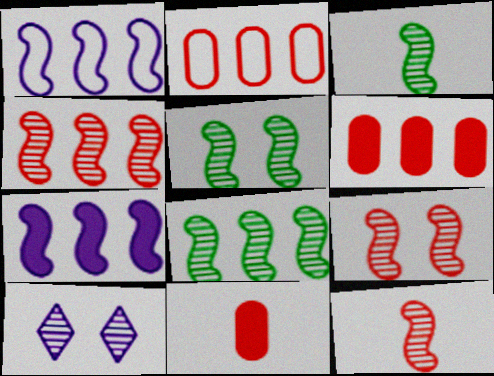[[3, 5, 8], 
[4, 9, 12]]